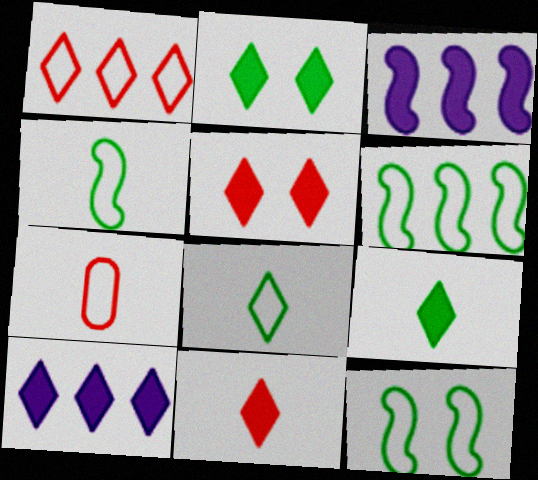[[2, 10, 11], 
[4, 6, 12], 
[5, 9, 10]]